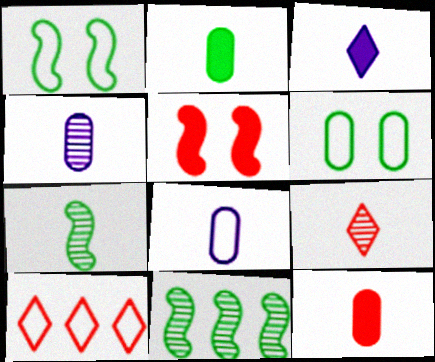[[1, 8, 10], 
[4, 7, 9]]